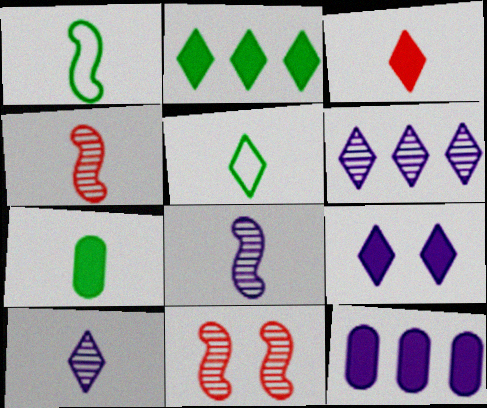[[2, 3, 9], 
[3, 5, 10], 
[5, 11, 12]]